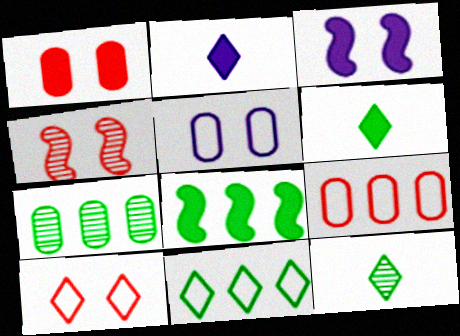[[1, 2, 8], 
[1, 4, 10], 
[3, 9, 12], 
[7, 8, 11]]